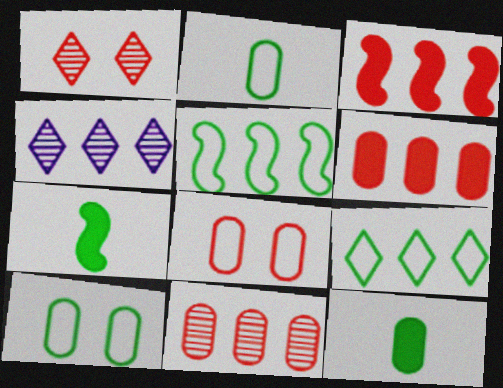[[4, 5, 6], 
[4, 7, 8]]